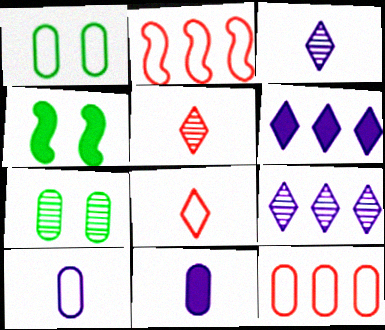[[1, 10, 12], 
[3, 4, 12], 
[7, 11, 12]]